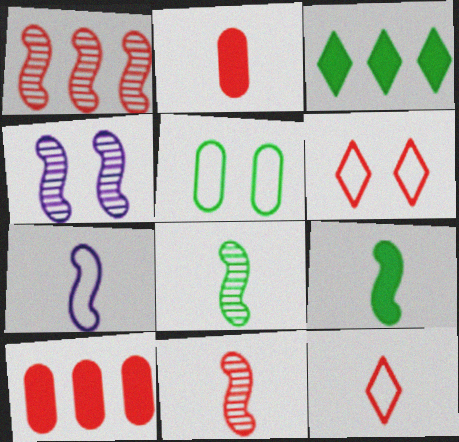[[1, 2, 6], 
[1, 4, 8], 
[2, 11, 12], 
[3, 5, 8], 
[6, 10, 11], 
[7, 9, 11]]